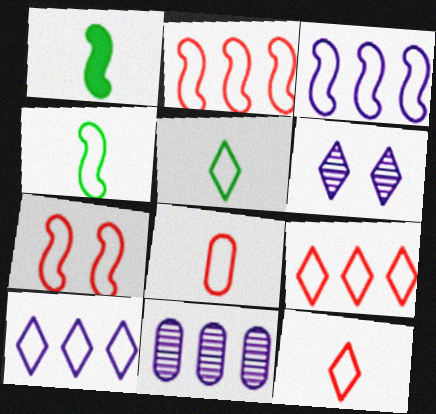[[3, 4, 7], 
[7, 8, 9]]